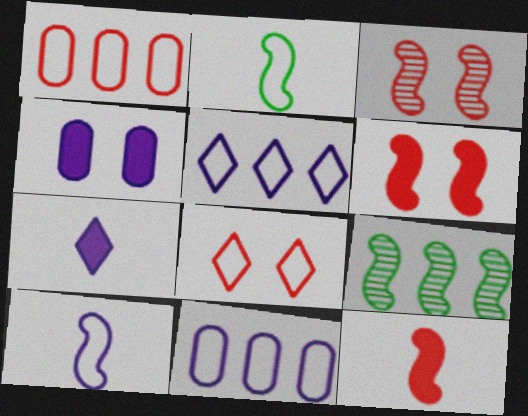[[2, 8, 11], 
[6, 9, 10]]